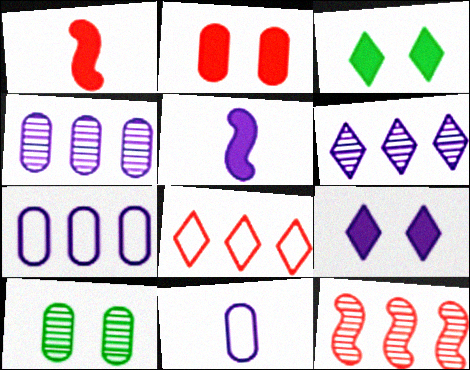[[3, 11, 12], 
[5, 8, 10]]